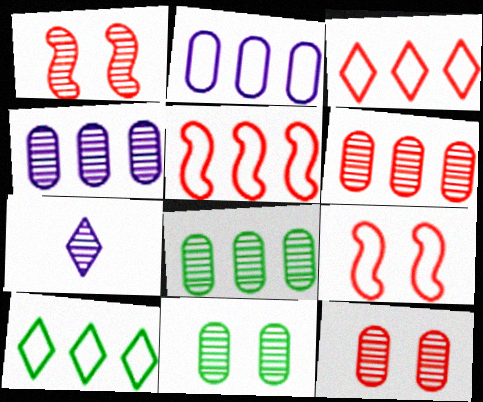[[1, 7, 8], 
[2, 5, 10], 
[4, 6, 8]]